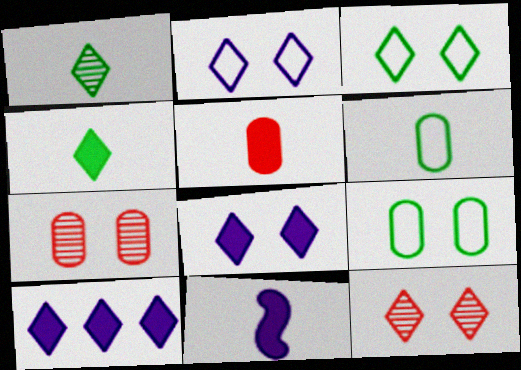[[3, 8, 12], 
[4, 5, 11]]